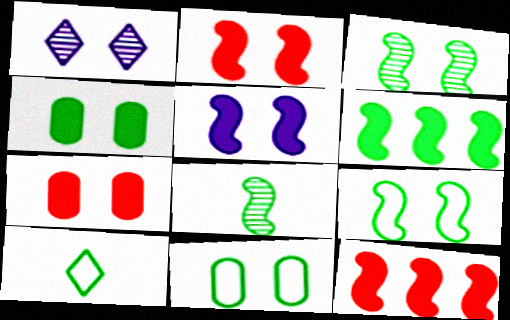[[1, 2, 11], 
[1, 7, 9], 
[6, 8, 9]]